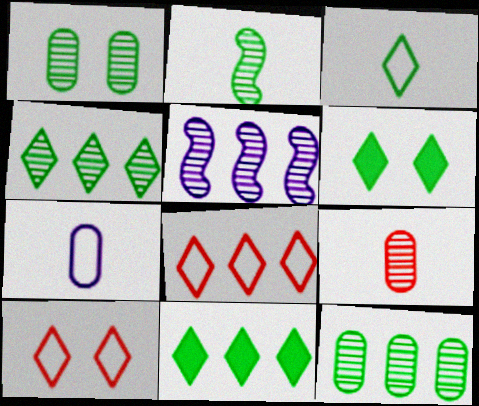[[1, 2, 4], 
[3, 4, 6]]